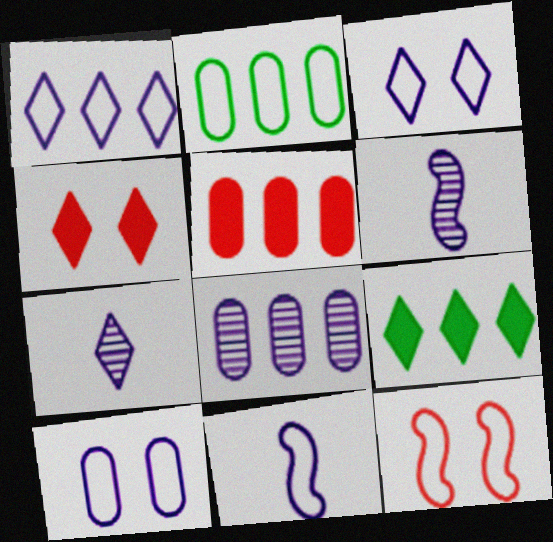[[1, 10, 11], 
[2, 4, 6], 
[2, 5, 8]]